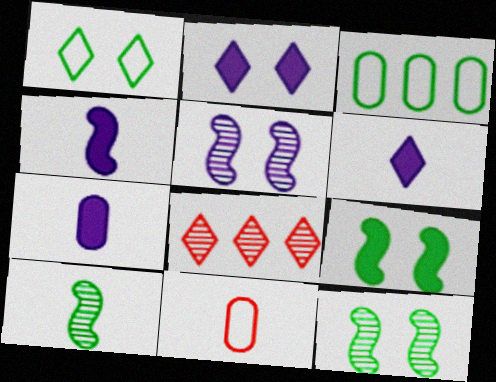[[1, 6, 8], 
[4, 6, 7], 
[6, 10, 11]]